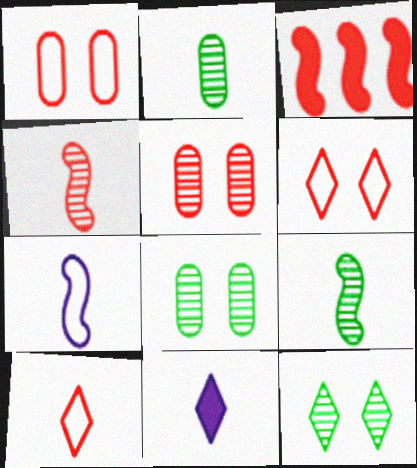[[3, 5, 10]]